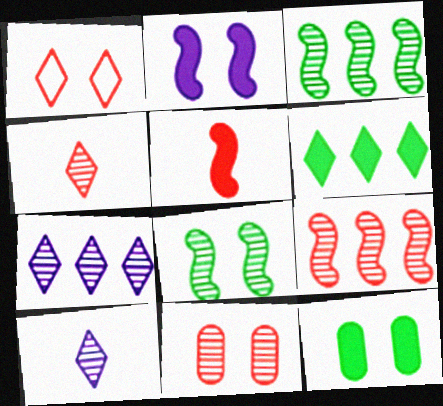[[1, 6, 10], 
[3, 10, 11], 
[4, 9, 11]]